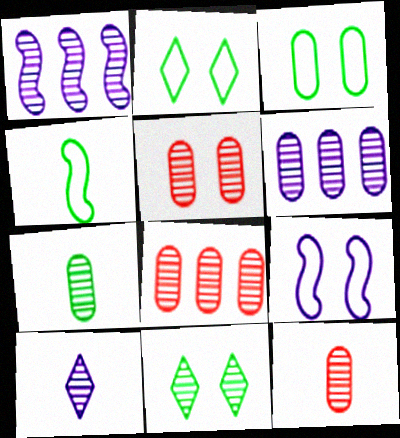[[1, 11, 12], 
[5, 6, 7], 
[5, 8, 12]]